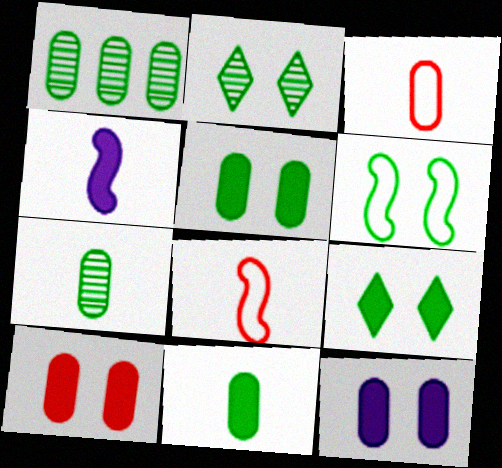[[1, 3, 12], 
[2, 5, 6], 
[5, 10, 12]]